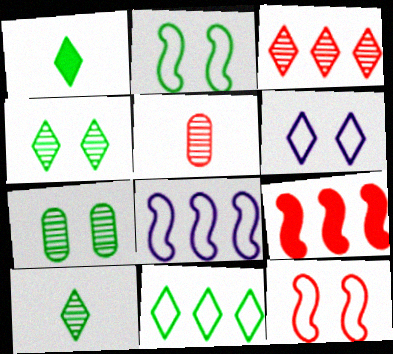[[1, 3, 6], 
[1, 4, 11]]